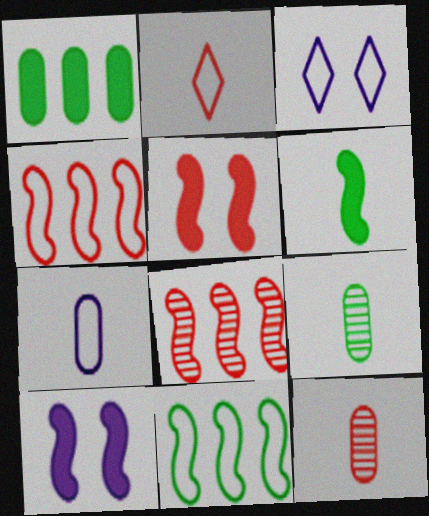[]